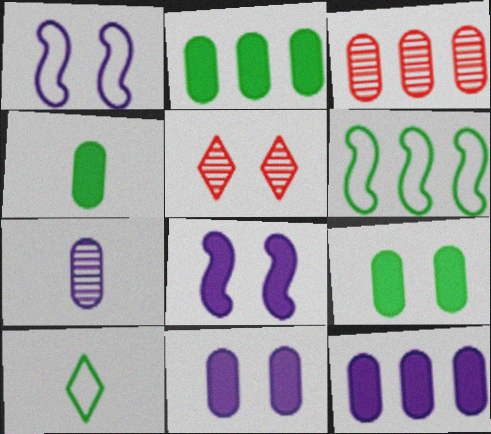[[1, 5, 9], 
[2, 4, 9], 
[3, 8, 10]]